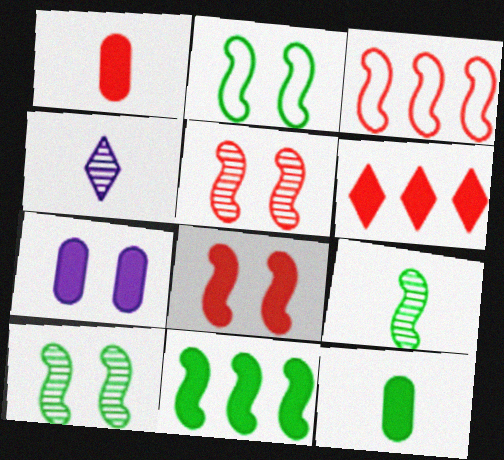[[1, 6, 8], 
[2, 9, 11]]